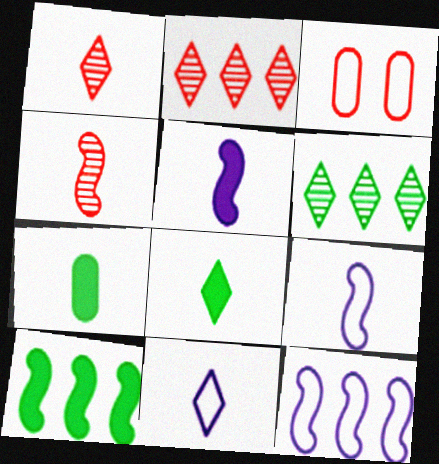[[1, 7, 9], 
[1, 8, 11], 
[3, 5, 6], 
[4, 7, 11]]